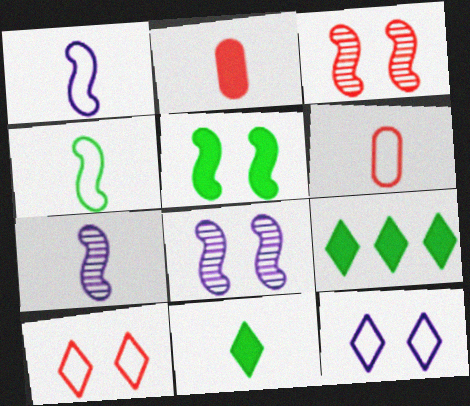[[6, 7, 11], 
[6, 8, 9]]